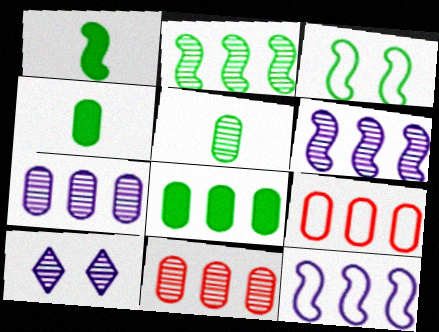[[1, 2, 3], 
[1, 9, 10], 
[7, 8, 9]]